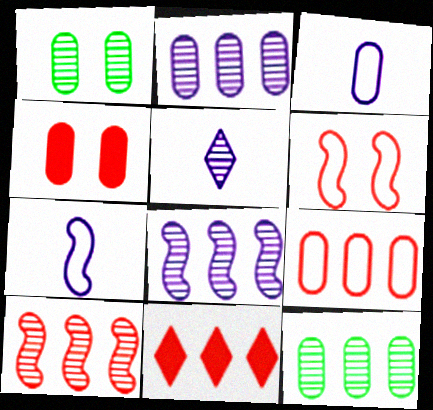[[1, 5, 10], 
[1, 7, 11], 
[3, 4, 12], 
[9, 10, 11]]